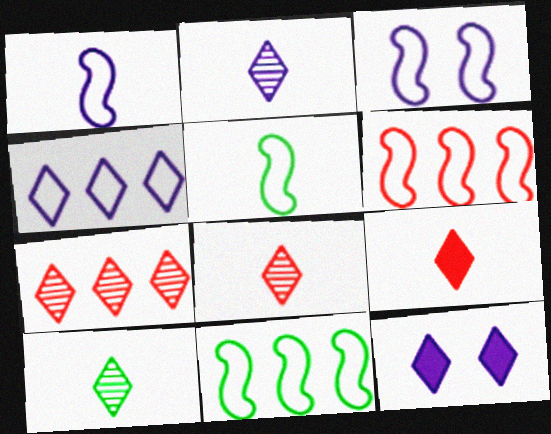[[2, 4, 12], 
[2, 8, 10], 
[3, 5, 6]]